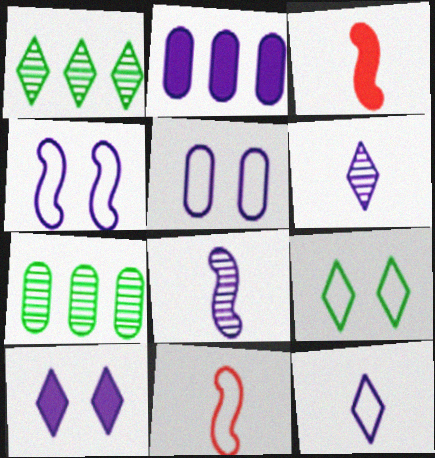[[1, 3, 5], 
[2, 4, 6], 
[7, 10, 11]]